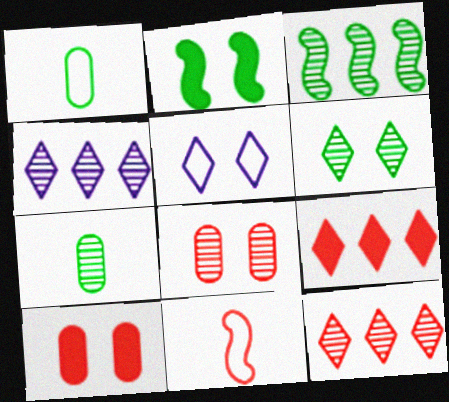[[2, 5, 8], 
[3, 6, 7], 
[8, 9, 11], 
[10, 11, 12]]